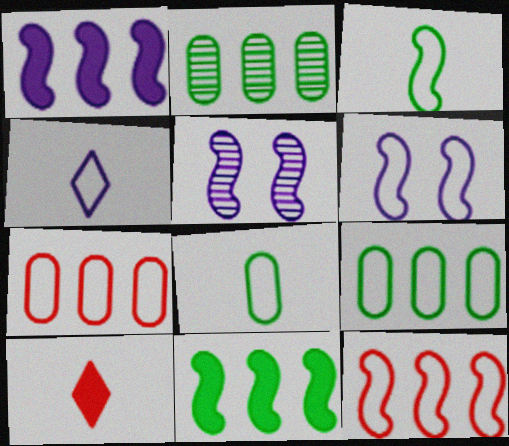[[2, 6, 10], 
[3, 6, 12], 
[5, 9, 10]]